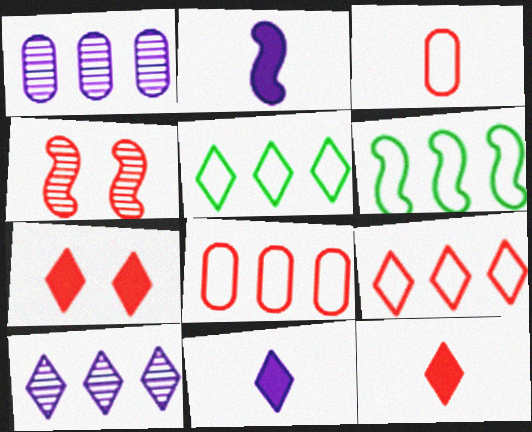[[2, 4, 6], 
[4, 8, 12]]